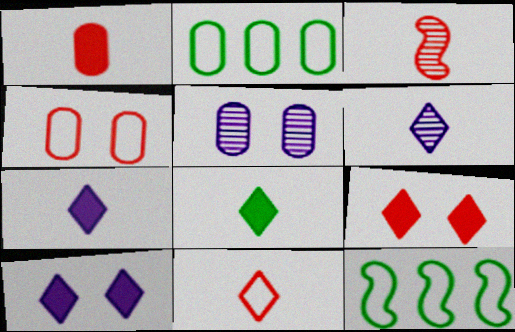[[1, 2, 5], 
[1, 3, 11], 
[2, 3, 10], 
[6, 8, 11]]